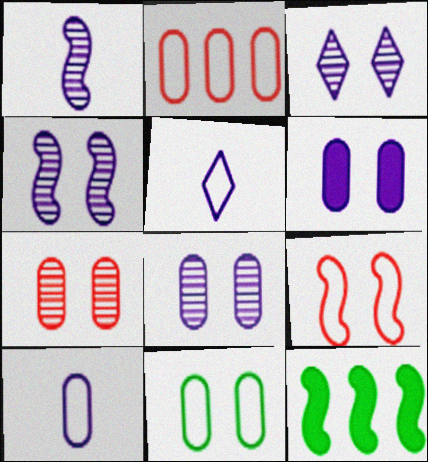[[1, 9, 12], 
[2, 10, 11], 
[3, 4, 8], 
[5, 7, 12], 
[6, 7, 11]]